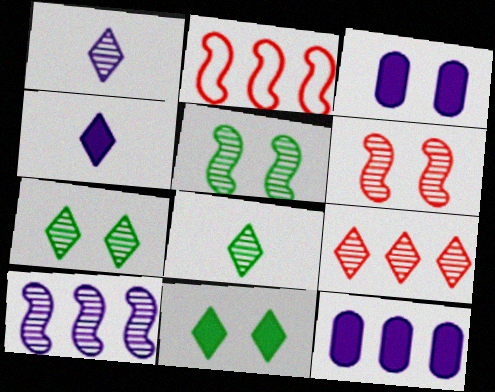[[1, 7, 9], 
[2, 3, 8]]